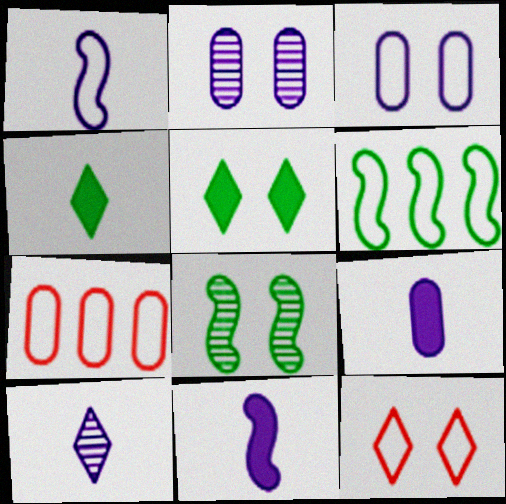[[1, 9, 10]]